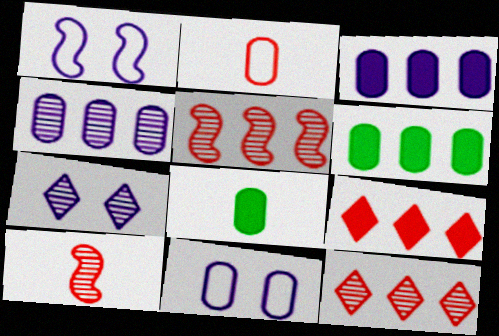[[1, 8, 12]]